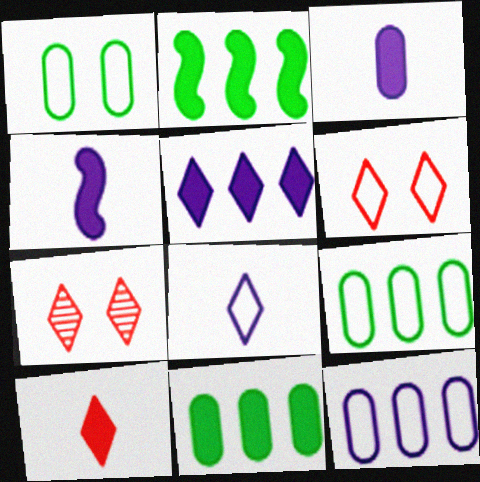[[4, 7, 9]]